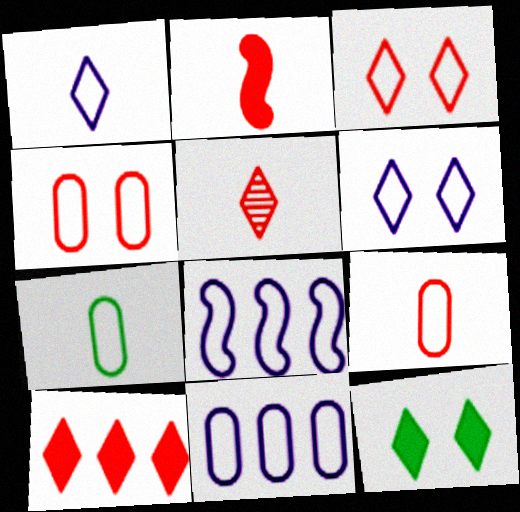[[2, 5, 9], 
[3, 5, 10], 
[3, 7, 8], 
[4, 7, 11]]